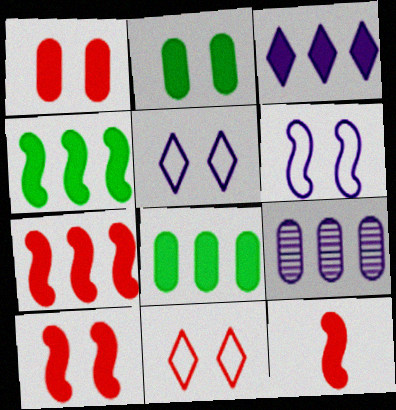[[2, 3, 12], 
[3, 7, 8], 
[7, 10, 12]]